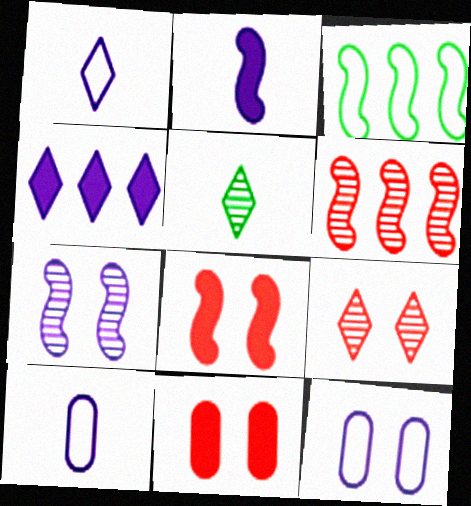[[4, 7, 10]]